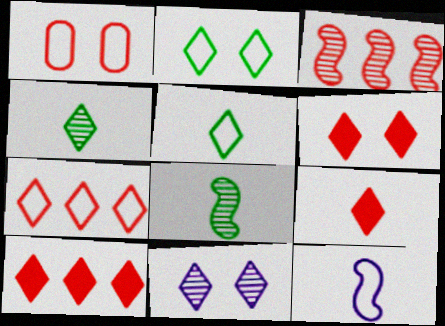[[1, 3, 9], 
[2, 6, 11], 
[5, 10, 11], 
[6, 9, 10]]